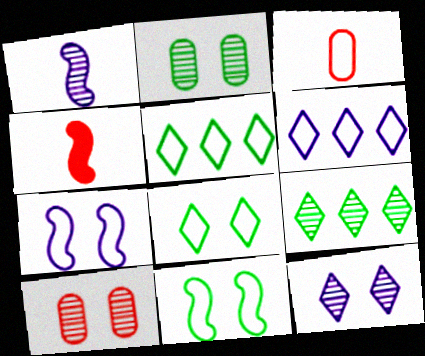[[1, 9, 10], 
[2, 4, 6], 
[3, 5, 7], 
[3, 6, 11]]